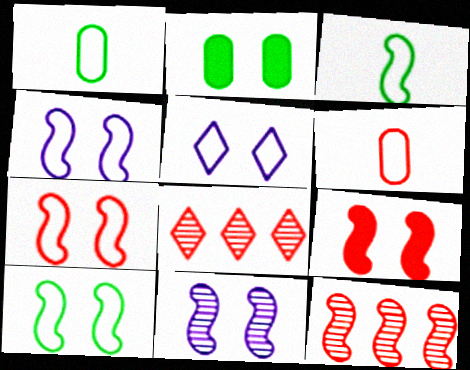[[4, 7, 10], 
[6, 8, 9], 
[9, 10, 11]]